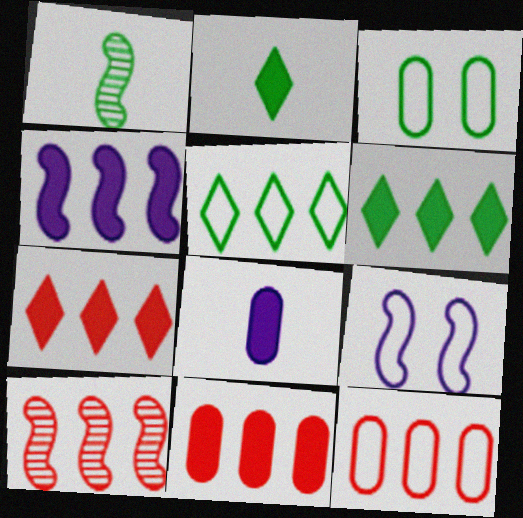[[1, 3, 6], 
[4, 6, 11], 
[7, 10, 12]]